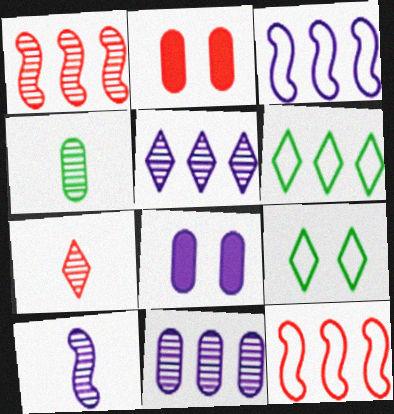[[2, 6, 10], 
[2, 7, 12], 
[4, 7, 10]]